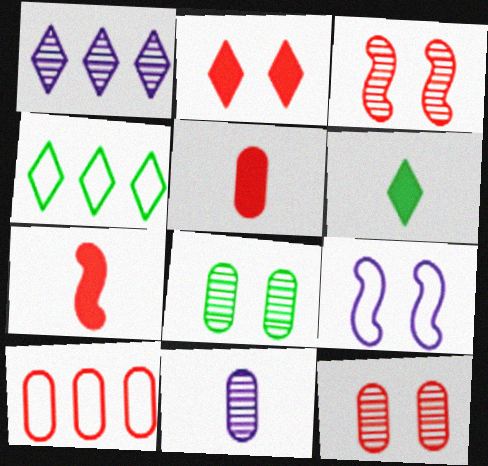[[2, 8, 9], 
[5, 10, 12]]